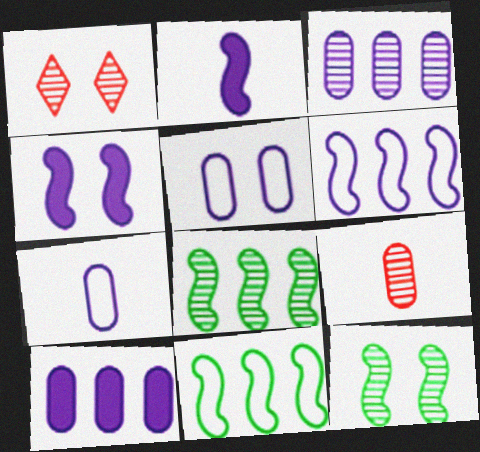[]